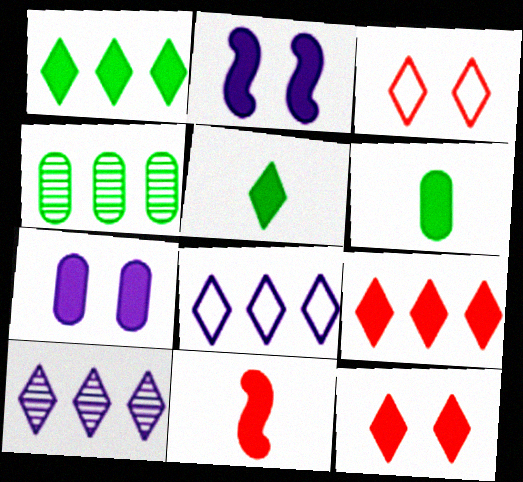[[1, 7, 11], 
[2, 6, 9], 
[3, 5, 10]]